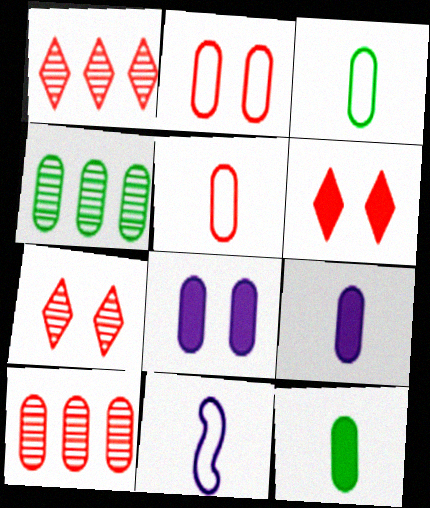[[2, 4, 9], 
[3, 8, 10], 
[4, 5, 8], 
[4, 6, 11]]